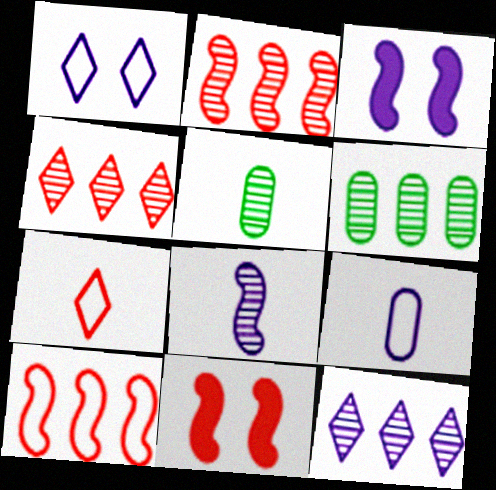[[2, 6, 12], 
[3, 6, 7], 
[3, 9, 12]]